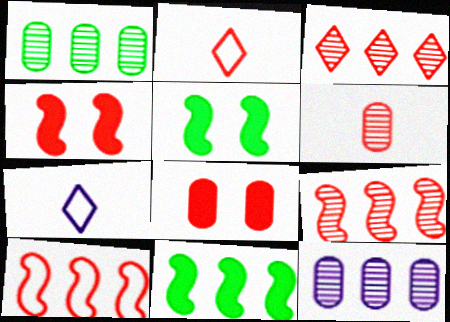[[1, 4, 7], 
[2, 5, 12], 
[2, 8, 9]]